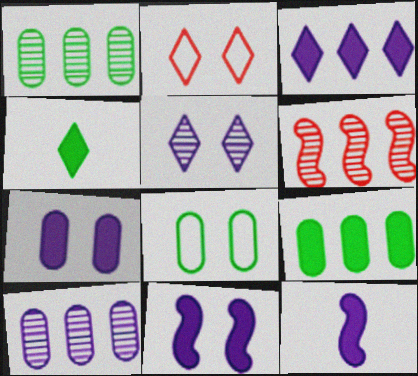[[1, 2, 12], 
[3, 7, 12]]